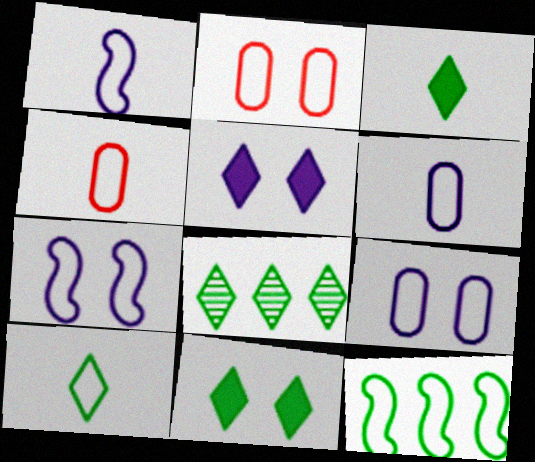[[1, 4, 10], 
[8, 10, 11]]